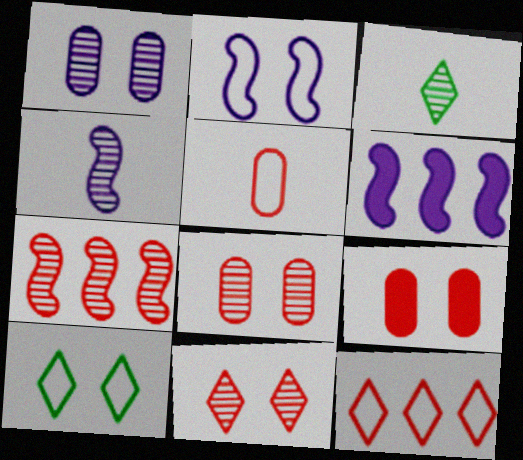[[1, 3, 7], 
[2, 4, 6]]